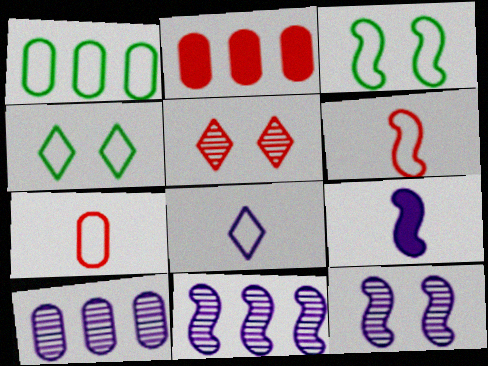[[1, 2, 10], 
[1, 5, 9], 
[2, 5, 6]]